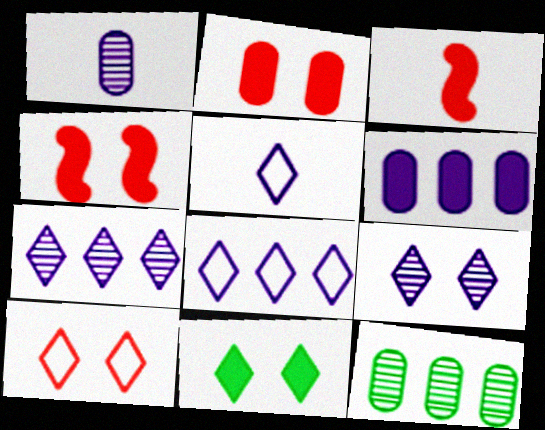[[3, 6, 11], 
[4, 5, 12], 
[9, 10, 11]]